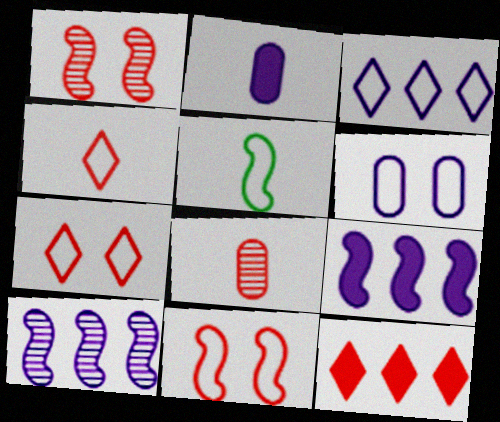[[1, 5, 9], 
[8, 11, 12]]